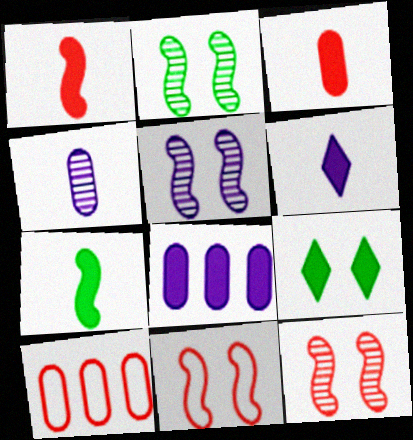[[1, 8, 9], 
[2, 5, 12], 
[2, 6, 10], 
[3, 6, 7]]